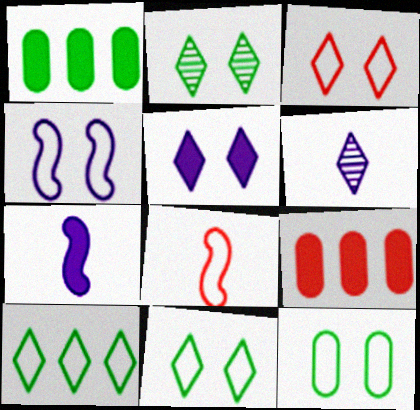[[2, 3, 5], 
[3, 4, 12]]